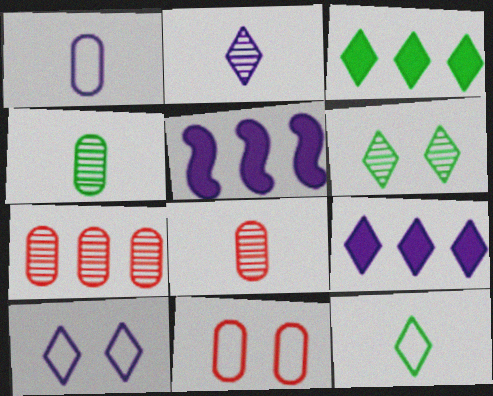[[2, 9, 10], 
[3, 6, 12]]